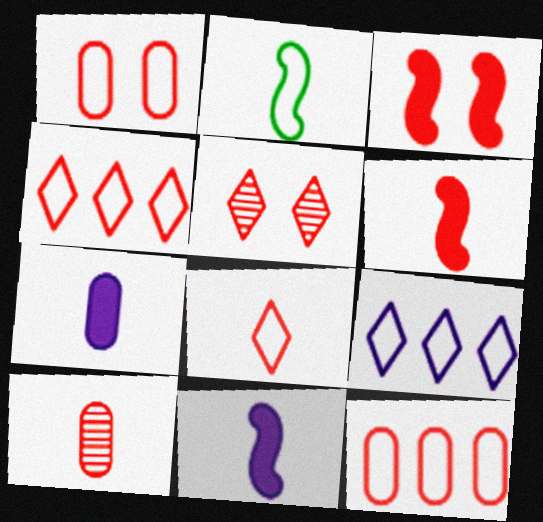[[1, 2, 9], 
[1, 3, 5], 
[3, 4, 10], 
[5, 6, 12], 
[6, 8, 10]]